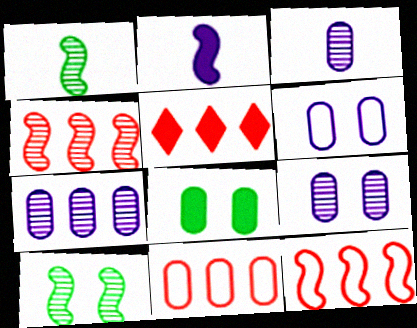[[1, 5, 6], 
[2, 5, 8], 
[2, 10, 12], 
[3, 7, 9], 
[3, 8, 11], 
[4, 5, 11]]